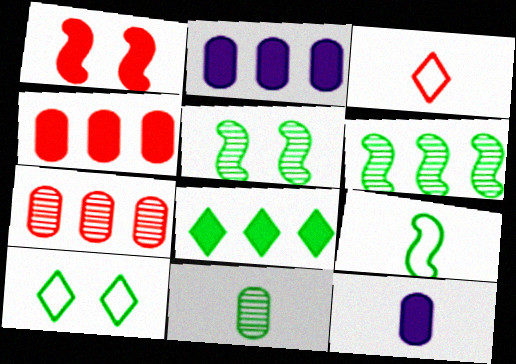[[1, 3, 7], 
[1, 8, 12], 
[2, 3, 5]]